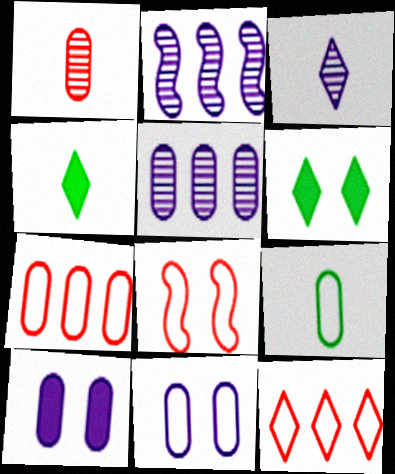[[3, 6, 12], 
[4, 5, 8], 
[7, 9, 11]]